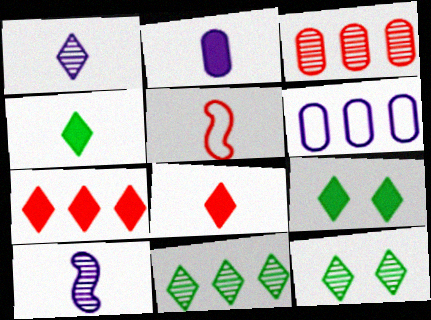[[3, 10, 12]]